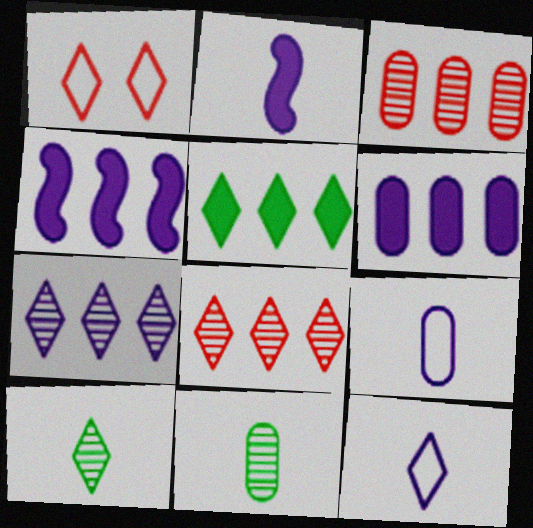[[1, 4, 11]]